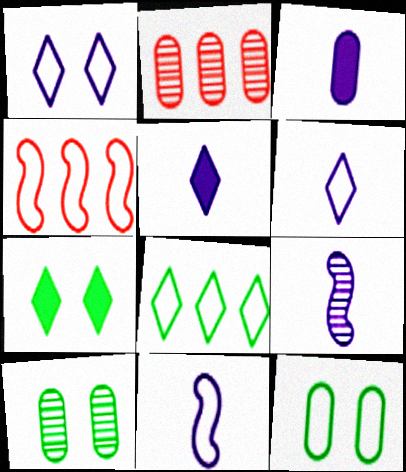[[2, 3, 12], 
[2, 7, 11], 
[3, 6, 9], 
[4, 5, 10], 
[4, 6, 12]]